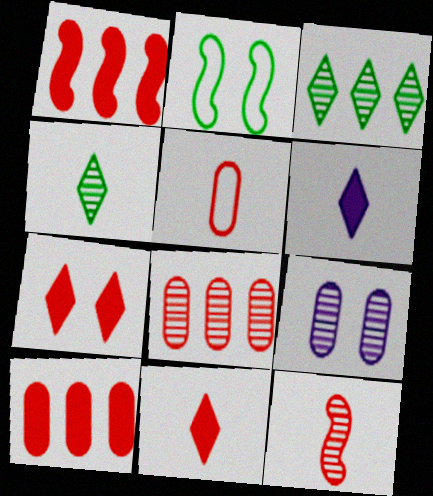[[2, 6, 8], 
[2, 7, 9], 
[3, 9, 12], 
[5, 11, 12]]